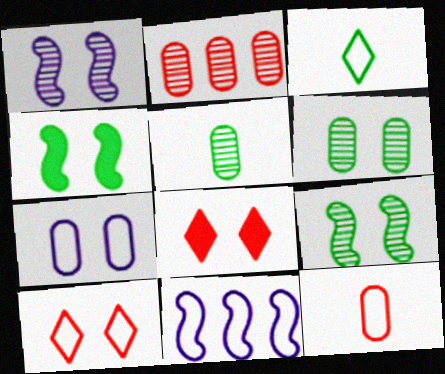[[5, 8, 11], 
[7, 8, 9]]